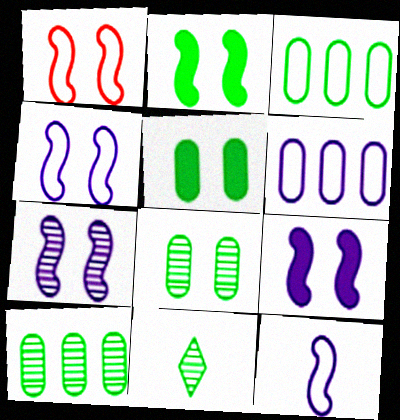[[1, 2, 7], 
[2, 3, 11], 
[4, 7, 9]]